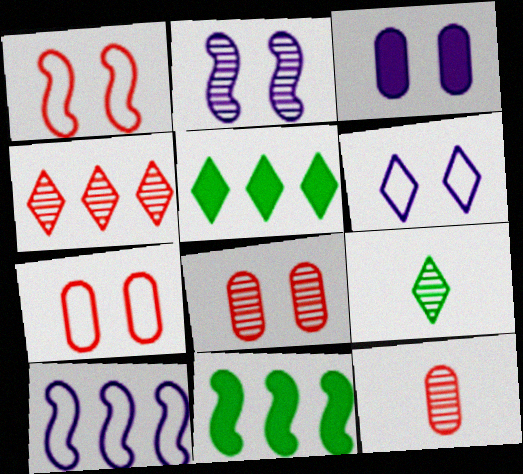[[2, 3, 6], 
[6, 11, 12]]